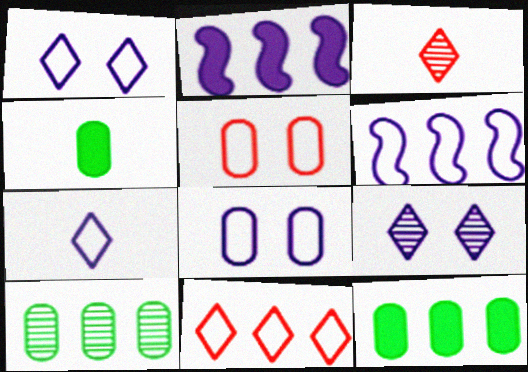[[2, 10, 11], 
[6, 7, 8]]